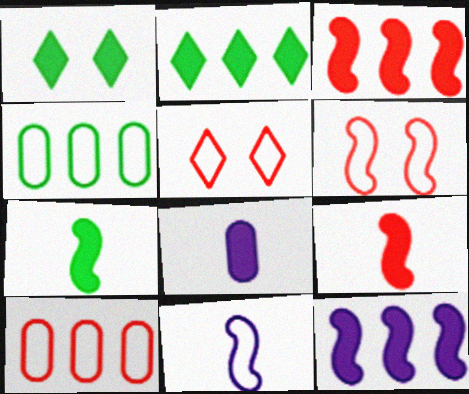[[1, 3, 8], 
[4, 5, 11]]